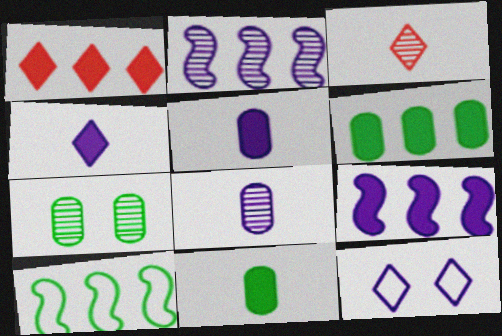[[1, 6, 9], 
[2, 3, 7], 
[2, 5, 12], 
[8, 9, 12]]